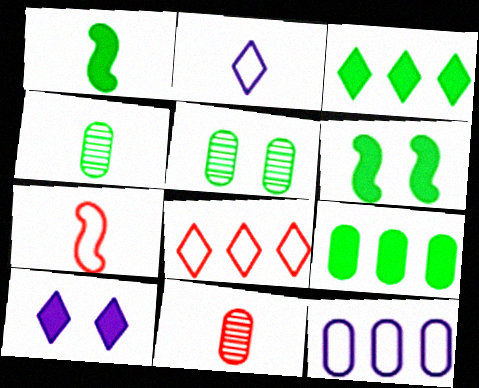[[1, 2, 11]]